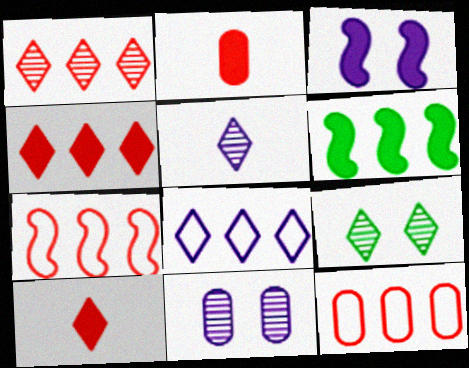[[1, 5, 9], 
[8, 9, 10]]